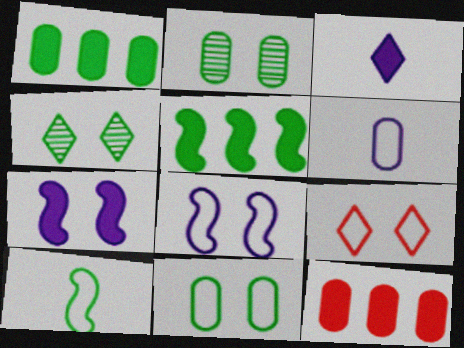[[1, 4, 10], 
[2, 6, 12], 
[2, 7, 9], 
[8, 9, 11]]